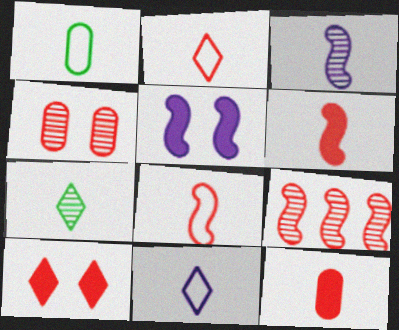[[1, 8, 11]]